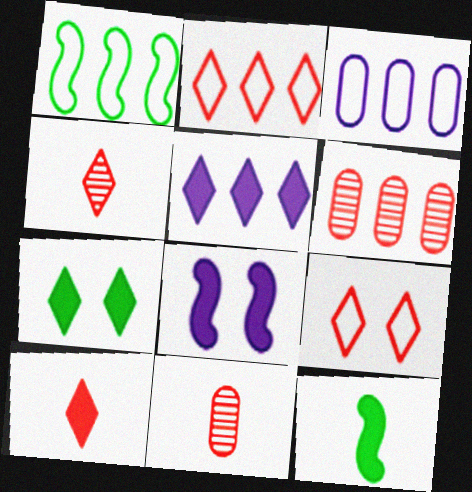[[1, 2, 3], 
[1, 5, 6], 
[5, 7, 10]]